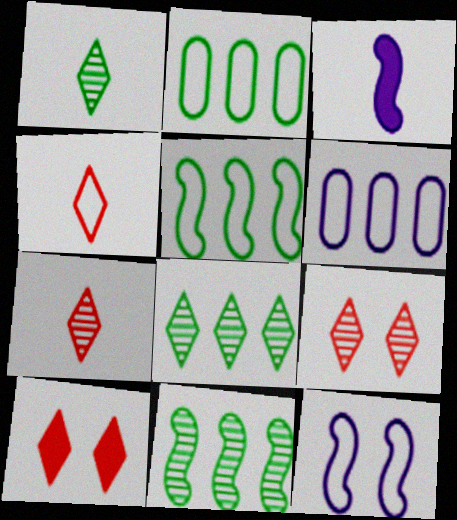[[2, 3, 9], 
[2, 4, 12]]